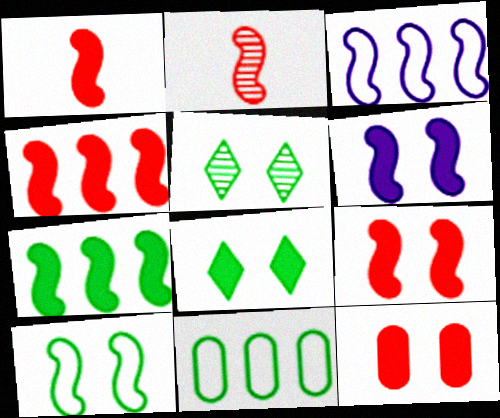[[1, 4, 9], 
[1, 6, 7], 
[6, 8, 12]]